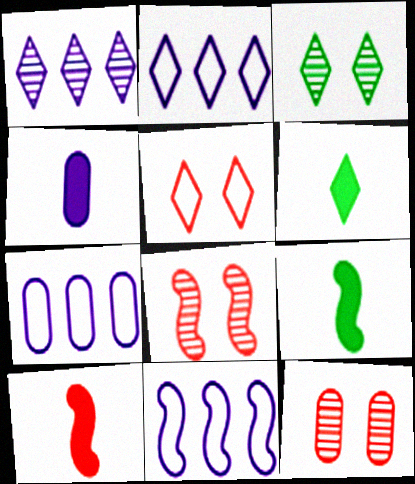[[1, 5, 6], 
[2, 7, 11], 
[2, 9, 12], 
[3, 7, 10], 
[4, 6, 10], 
[6, 7, 8], 
[6, 11, 12], 
[8, 9, 11]]